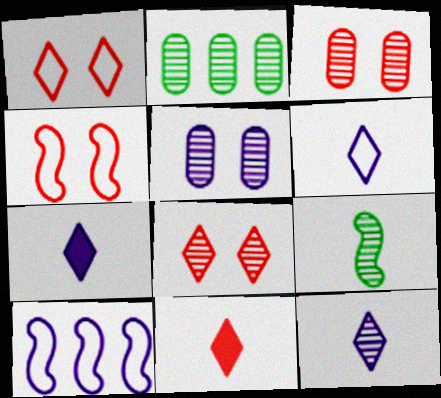[[2, 4, 7], 
[5, 7, 10], 
[6, 7, 12]]